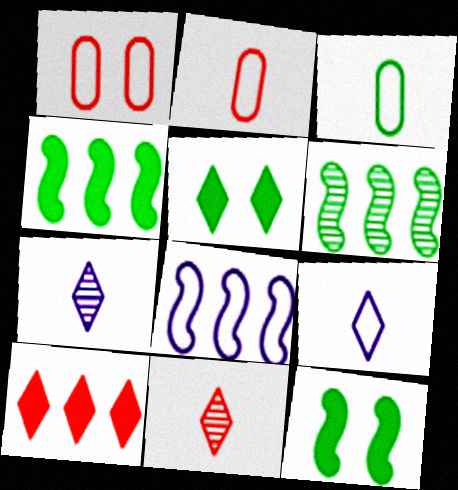[[1, 4, 7], 
[3, 5, 6]]